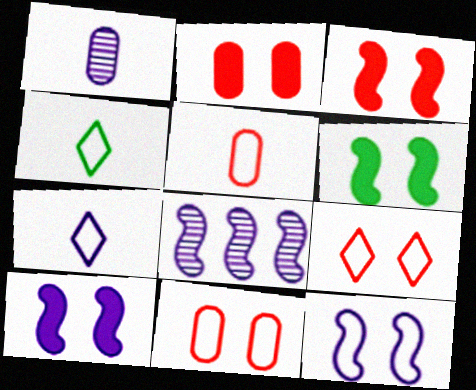[[2, 4, 8], 
[3, 6, 10]]